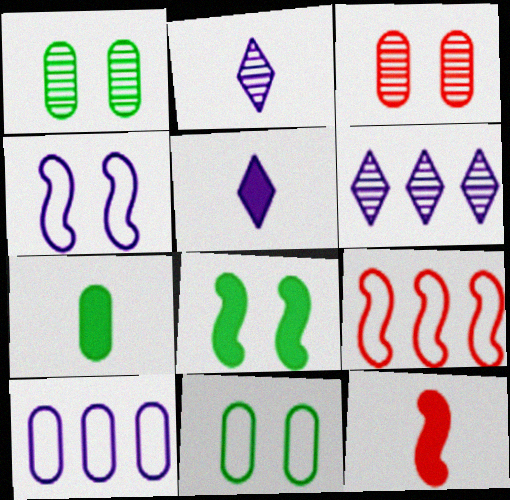[[1, 5, 9], 
[3, 7, 10], 
[5, 7, 12], 
[6, 11, 12]]